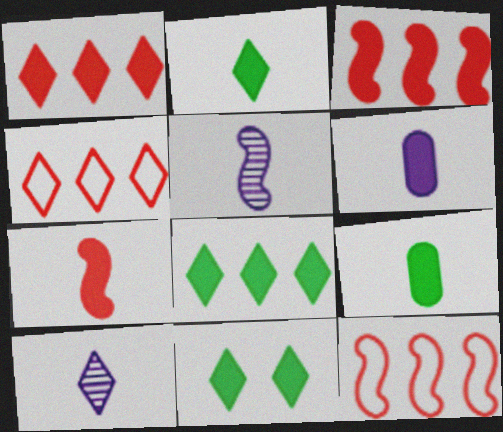[[2, 6, 7], 
[2, 8, 11], 
[3, 6, 11], 
[4, 10, 11]]